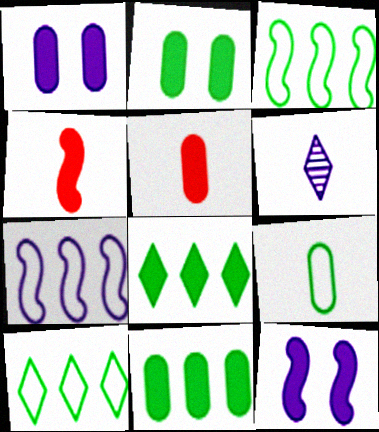[[1, 4, 8], 
[1, 5, 11], 
[1, 6, 7], 
[4, 6, 9], 
[5, 8, 12]]